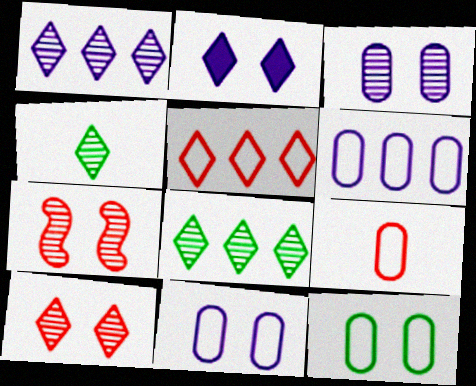[[1, 4, 10], 
[2, 4, 5], 
[2, 7, 12], 
[6, 9, 12]]